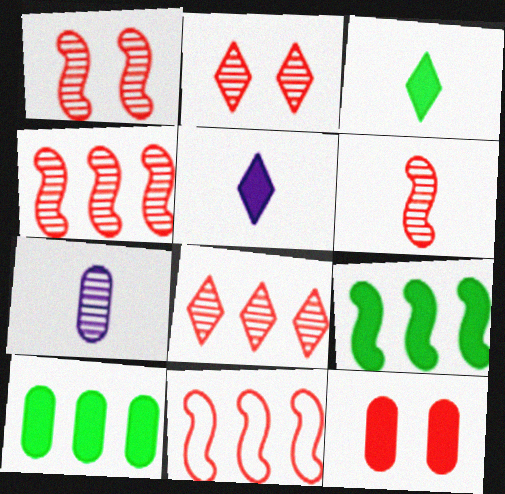[[1, 4, 6], 
[5, 9, 12]]